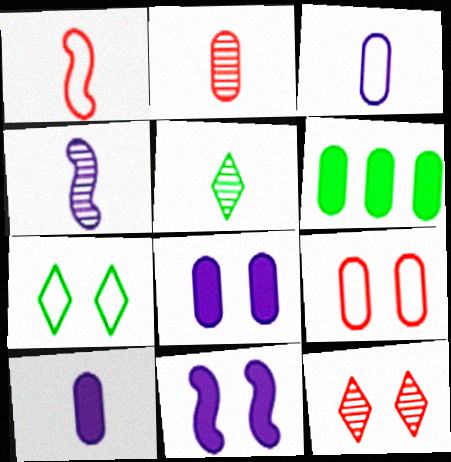[[1, 5, 10], 
[2, 4, 5]]